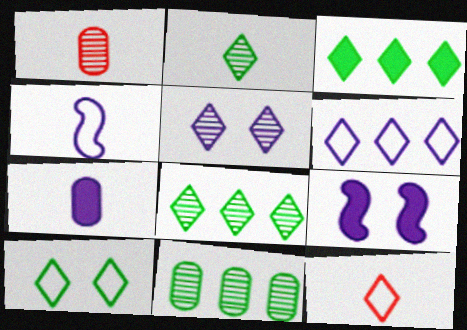[[2, 3, 10], 
[3, 5, 12], 
[6, 10, 12], 
[9, 11, 12]]